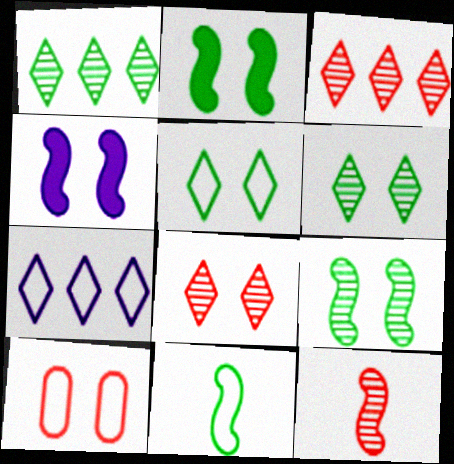[[4, 6, 10], 
[7, 10, 11]]